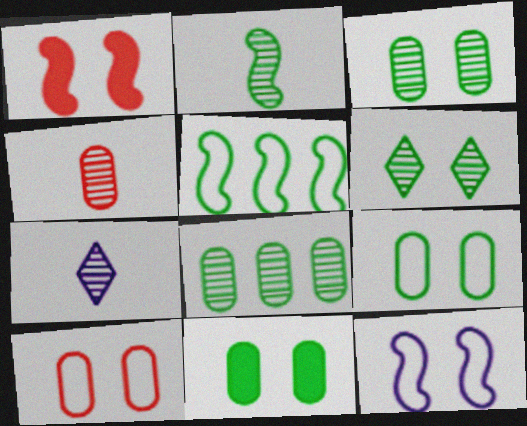[[2, 4, 7], 
[2, 6, 8], 
[3, 9, 11]]